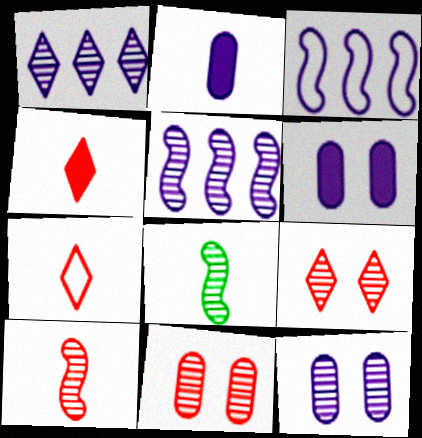[[1, 8, 11], 
[2, 7, 8]]